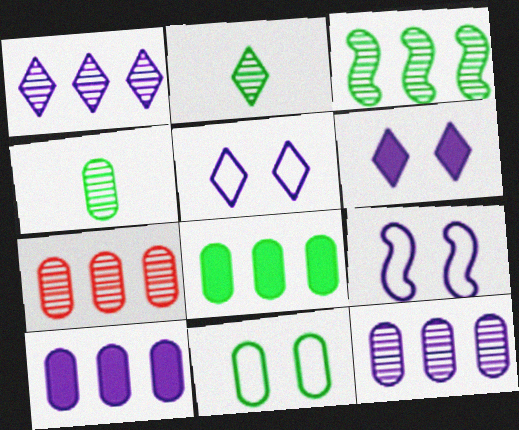[[1, 3, 7], 
[4, 8, 11]]